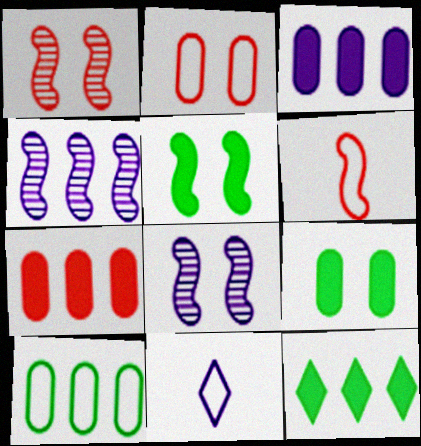[[3, 8, 11], 
[4, 5, 6]]